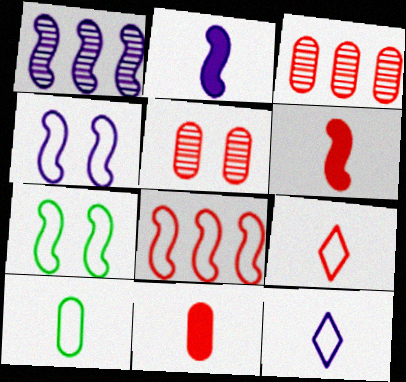[[1, 2, 4], 
[1, 6, 7]]